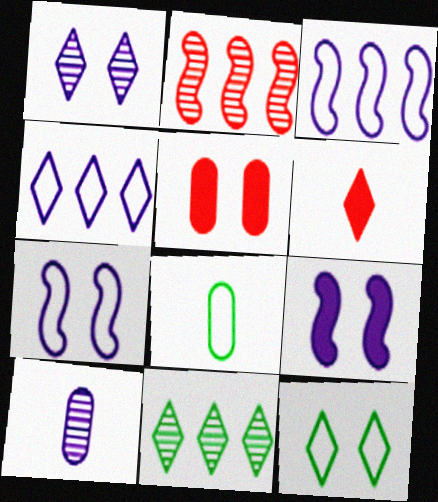[[4, 9, 10]]